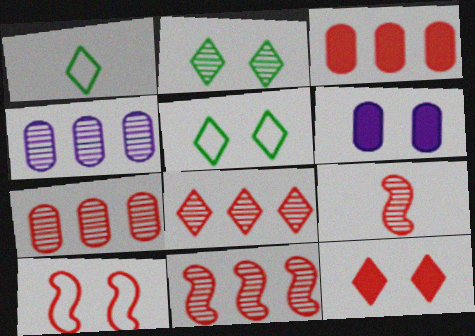[[1, 6, 11], 
[2, 4, 9], 
[2, 6, 10], 
[7, 8, 11]]